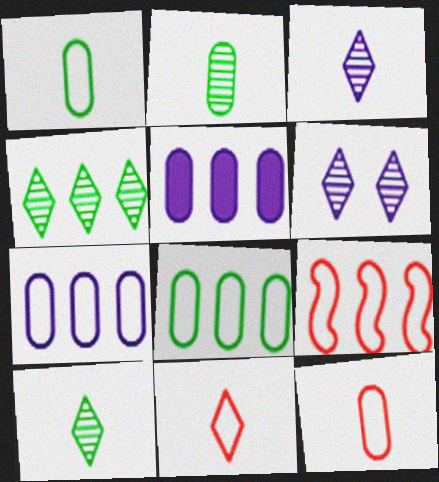[[4, 5, 9]]